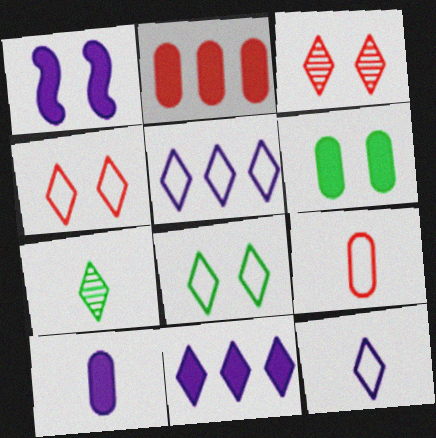[[1, 10, 11], 
[2, 6, 10], 
[4, 7, 11]]